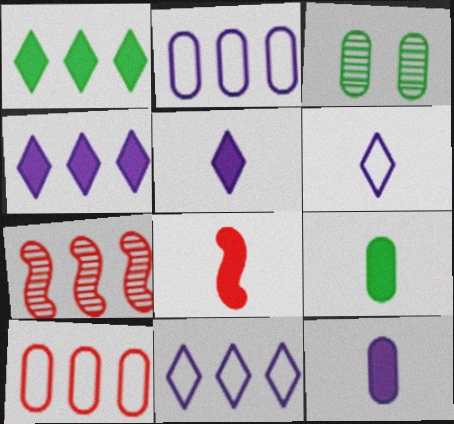[[1, 2, 7], 
[3, 8, 11], 
[3, 10, 12], 
[5, 8, 9]]